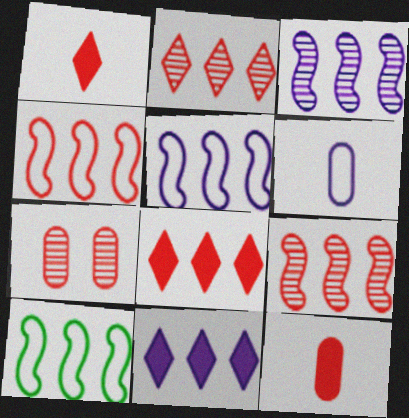[[1, 4, 7], 
[4, 5, 10]]